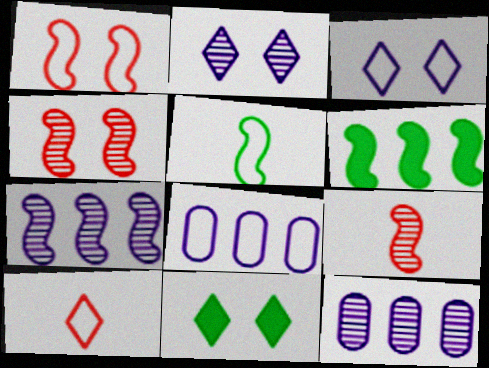[[8, 9, 11]]